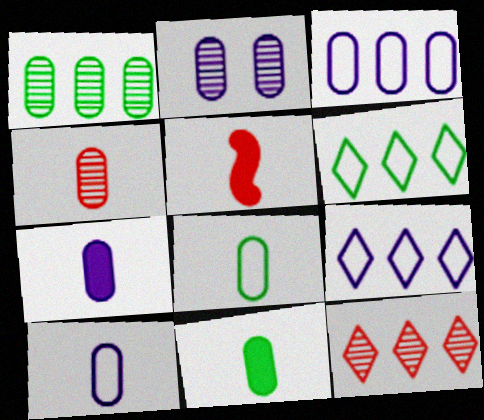[[1, 2, 4], 
[2, 3, 7], 
[2, 5, 6], 
[4, 7, 8], 
[4, 10, 11]]